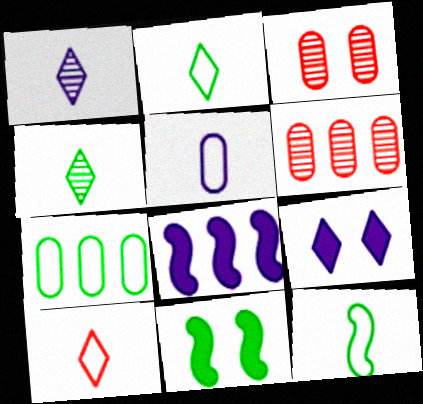[[2, 3, 8], 
[4, 7, 11], 
[5, 10, 12], 
[6, 9, 12]]